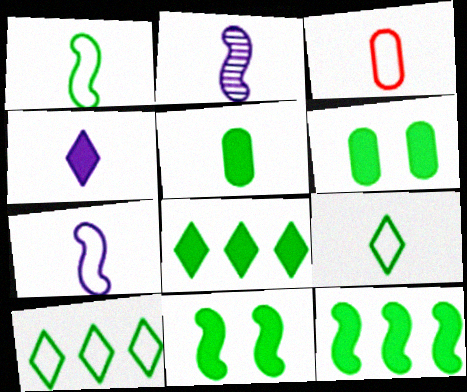[[3, 7, 9], 
[5, 8, 11]]